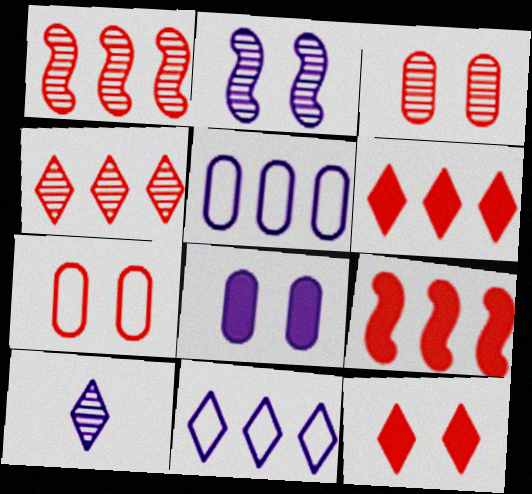[]